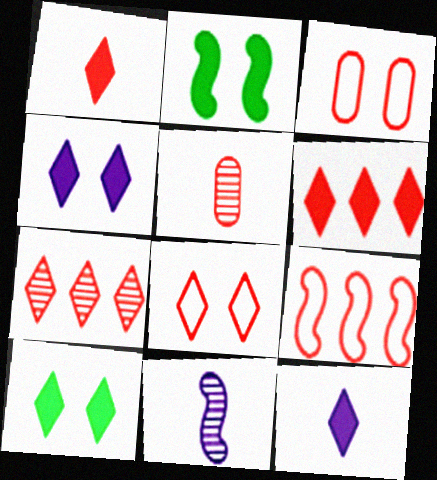[[1, 7, 8], 
[2, 9, 11], 
[6, 10, 12]]